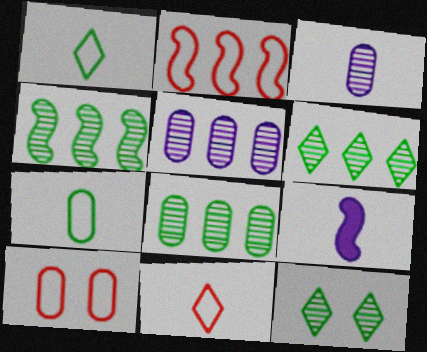[[2, 10, 11], 
[4, 6, 8], 
[6, 9, 10]]